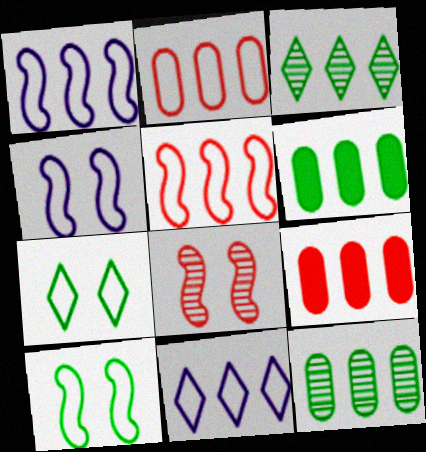[[1, 3, 9]]